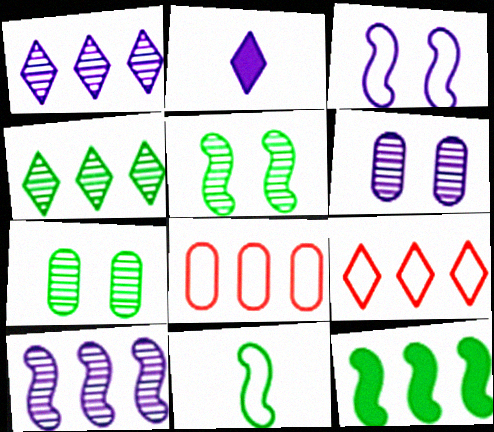[[1, 8, 12], 
[2, 5, 8], 
[5, 11, 12]]